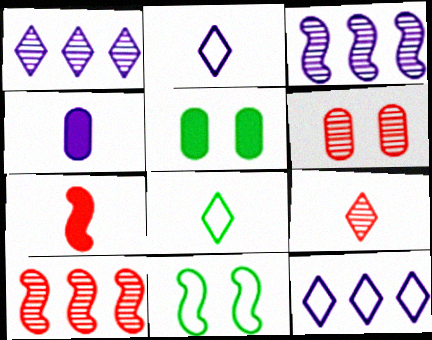[[2, 5, 10], 
[3, 7, 11], 
[6, 9, 10]]